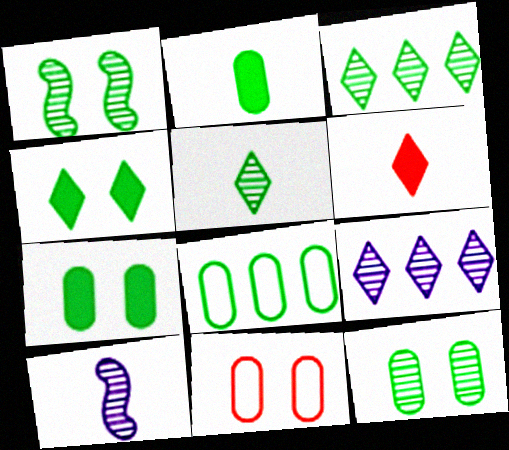[[2, 8, 12]]